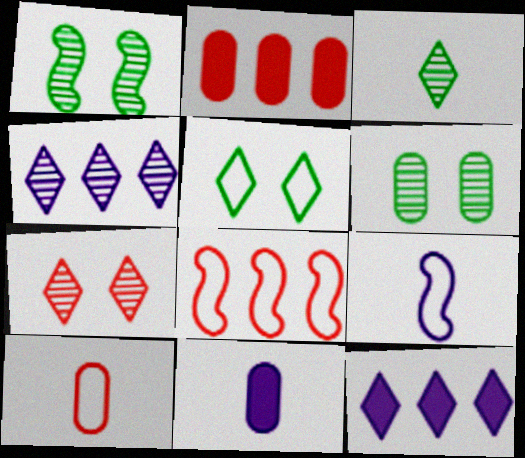[[1, 10, 12], 
[3, 4, 7]]